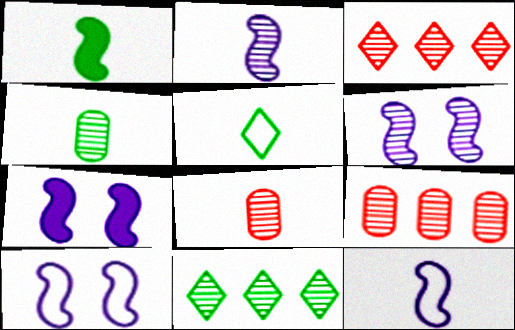[[1, 4, 5], 
[3, 4, 6], 
[5, 7, 9], 
[6, 7, 10], 
[6, 8, 11]]